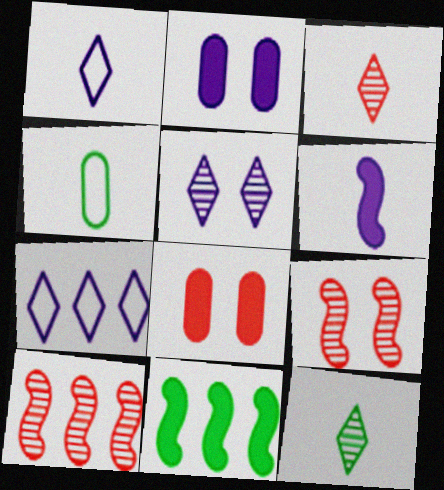[[3, 4, 6]]